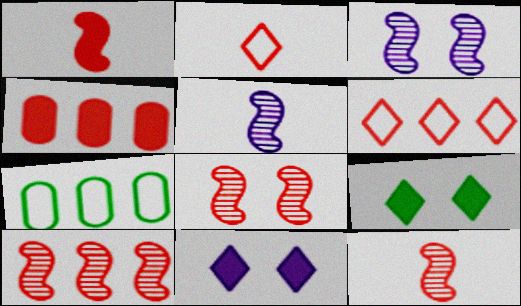[[2, 4, 8], 
[4, 6, 10], 
[7, 11, 12], 
[8, 10, 12]]